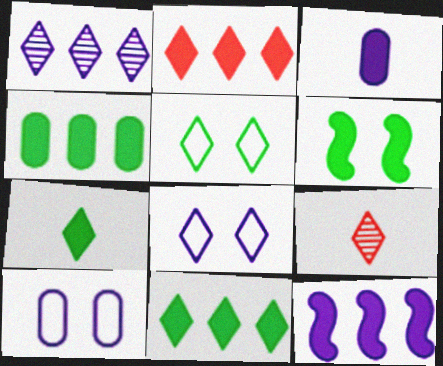[[2, 3, 6], 
[2, 4, 12], 
[4, 6, 7], 
[8, 9, 11]]